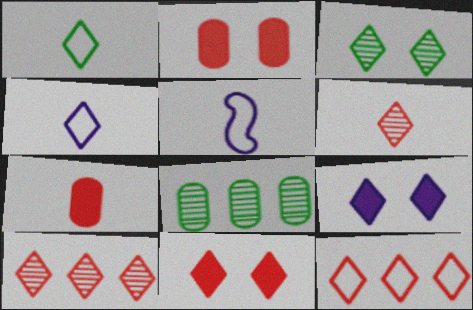[[1, 9, 10], 
[5, 8, 11], 
[6, 11, 12]]